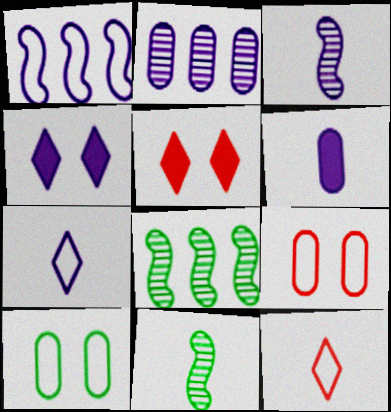[[1, 10, 12], 
[3, 6, 7], 
[6, 11, 12]]